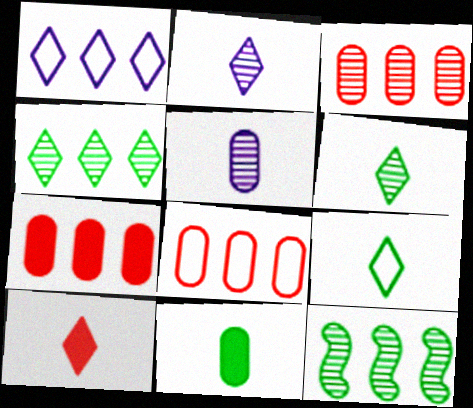[[1, 7, 12], 
[2, 9, 10], 
[3, 7, 8]]